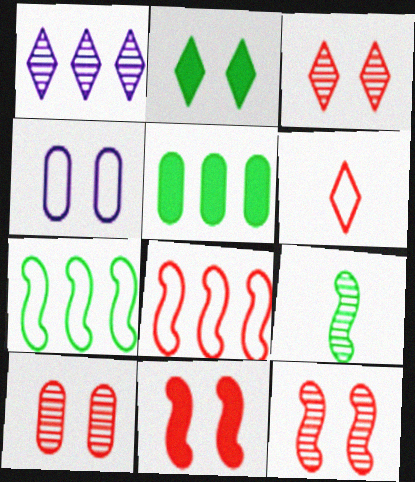[[1, 2, 6], 
[1, 5, 8], 
[1, 9, 10], 
[2, 4, 12], 
[3, 10, 12], 
[4, 6, 7]]